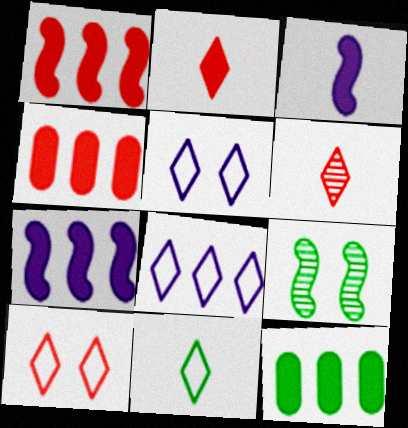[[8, 10, 11], 
[9, 11, 12]]